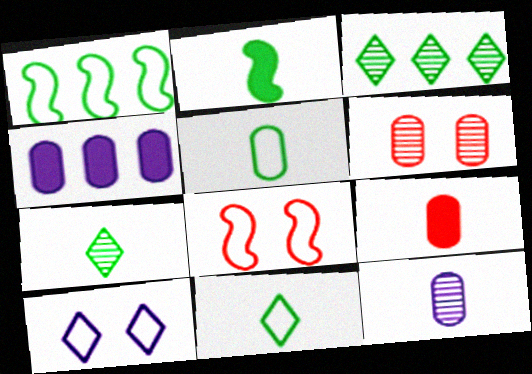[[2, 5, 7], 
[4, 5, 6], 
[4, 7, 8], 
[5, 9, 12]]